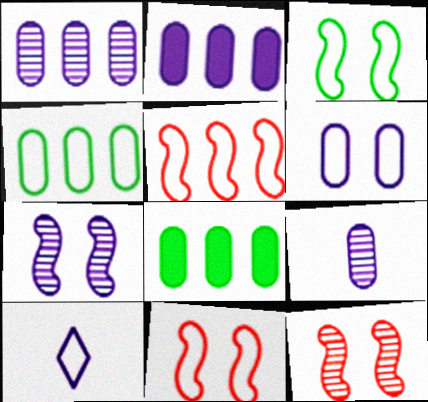[[2, 6, 9], 
[2, 7, 10], 
[4, 10, 11], 
[8, 10, 12]]